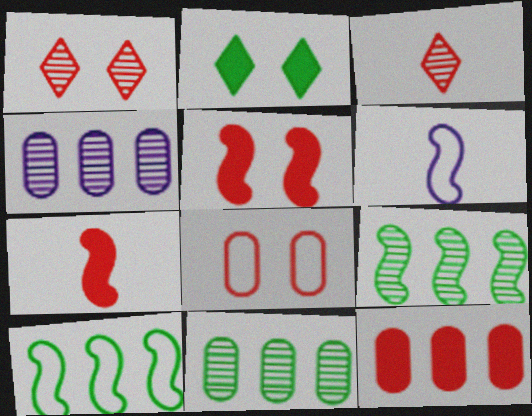[[1, 5, 8], 
[5, 6, 9]]